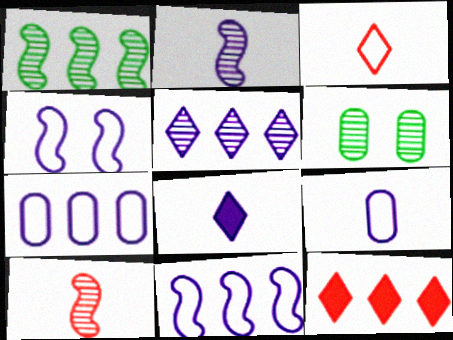[[1, 7, 12], 
[2, 8, 9], 
[5, 6, 10]]